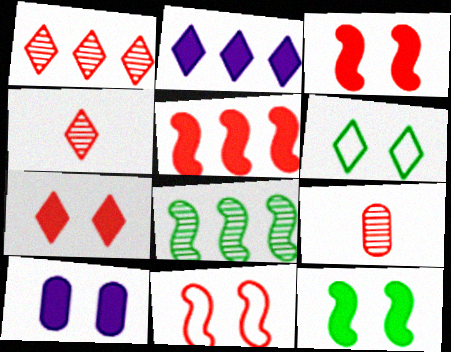[[2, 4, 6], 
[7, 10, 12]]